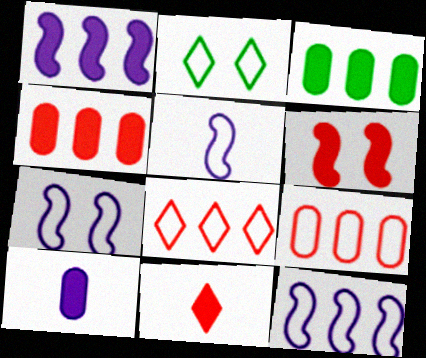[[2, 5, 9], 
[4, 6, 11], 
[5, 7, 12]]